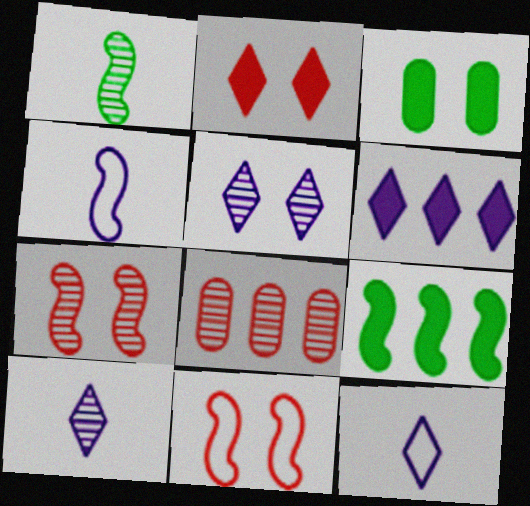[[1, 5, 8], 
[3, 5, 11], 
[4, 7, 9], 
[5, 6, 12]]